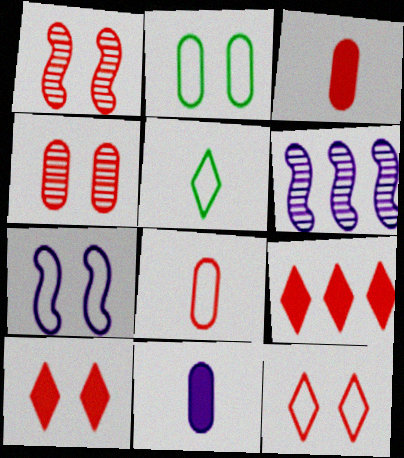[[1, 8, 9], 
[2, 7, 12]]